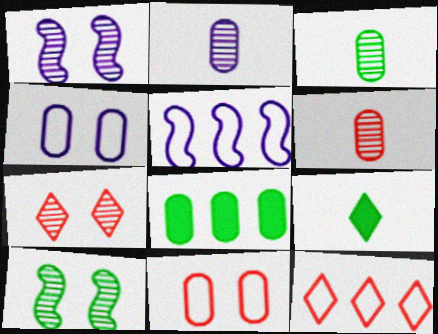[[2, 3, 6], 
[2, 8, 11], 
[4, 6, 8]]